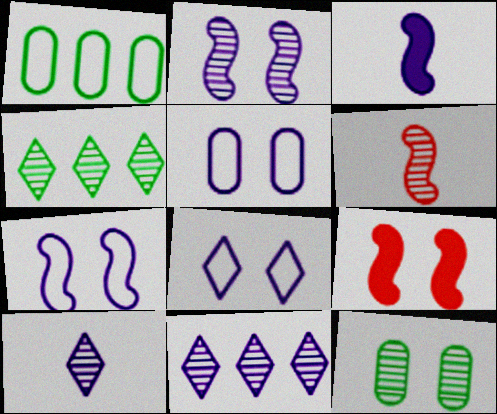[[1, 9, 10], 
[3, 5, 11], 
[5, 7, 8], 
[6, 11, 12], 
[8, 9, 12]]